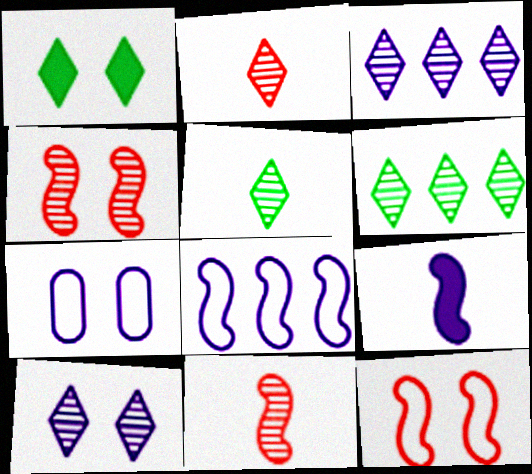[[1, 4, 7], 
[2, 6, 10], 
[3, 7, 9]]